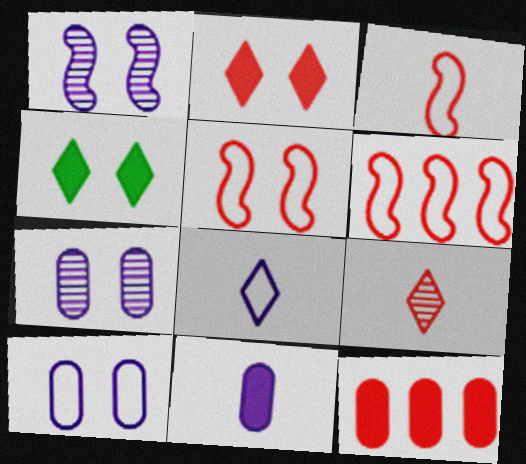[[3, 5, 6], 
[4, 5, 7], 
[5, 9, 12]]